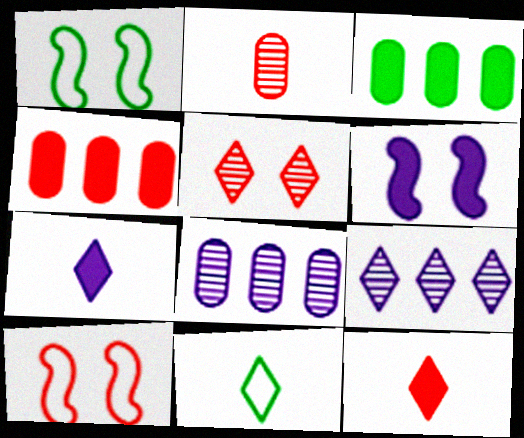[[1, 8, 12], 
[3, 6, 12]]